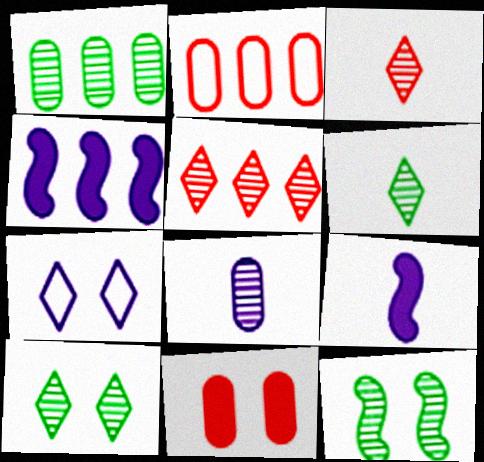[[1, 6, 12], 
[2, 9, 10], 
[4, 7, 8], 
[5, 8, 12], 
[7, 11, 12]]